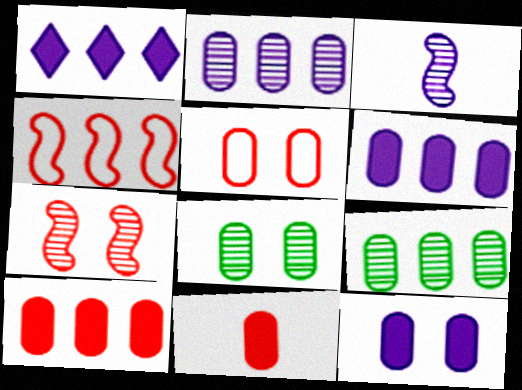[[1, 4, 9], 
[5, 8, 12]]